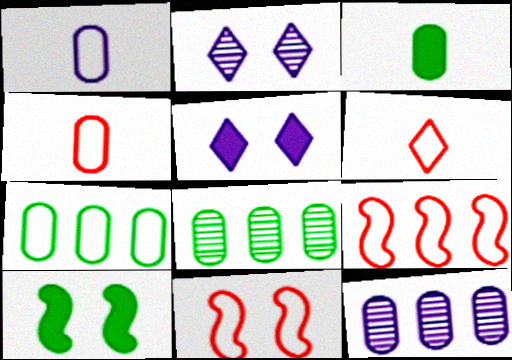[[2, 3, 9], 
[6, 10, 12]]